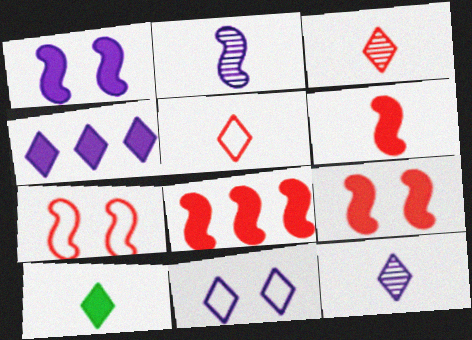[[4, 11, 12], 
[5, 10, 12], 
[6, 8, 9]]